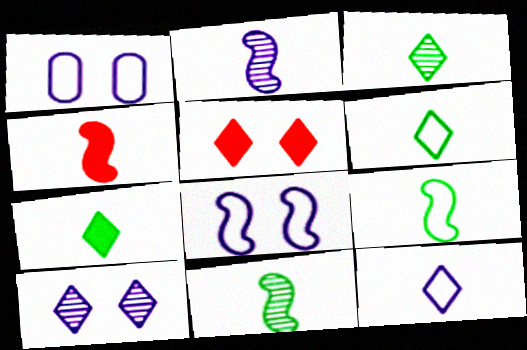[[2, 4, 9], 
[3, 6, 7]]